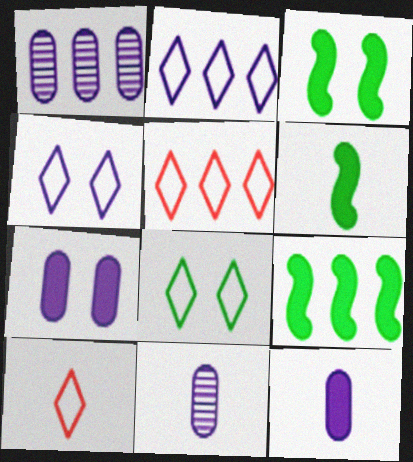[[1, 3, 10], 
[1, 5, 9], 
[2, 8, 10], 
[3, 5, 11], 
[3, 6, 9], 
[6, 10, 11]]